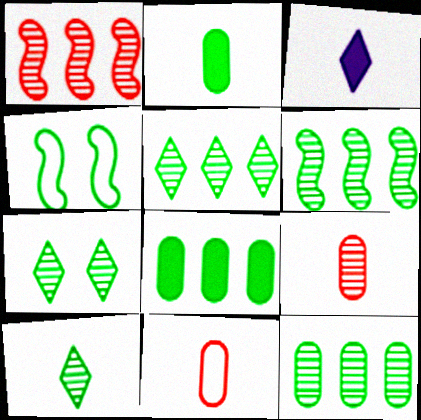[[2, 4, 5], 
[4, 8, 10], 
[5, 6, 12], 
[5, 7, 10]]